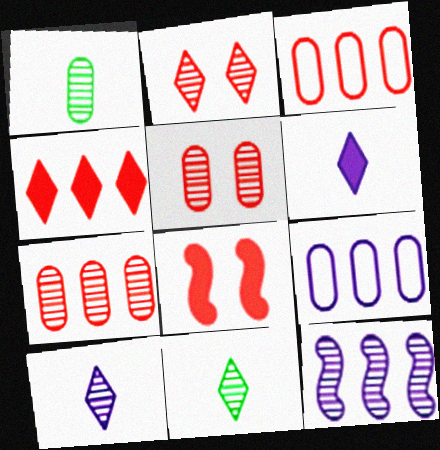[[1, 2, 12], 
[5, 11, 12], 
[8, 9, 11]]